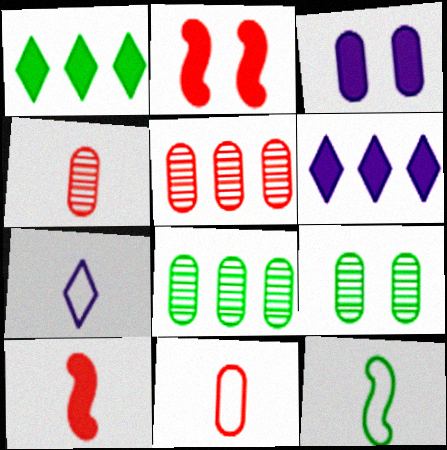[[1, 3, 10], 
[1, 9, 12], 
[2, 7, 8], 
[3, 8, 11], 
[7, 11, 12]]